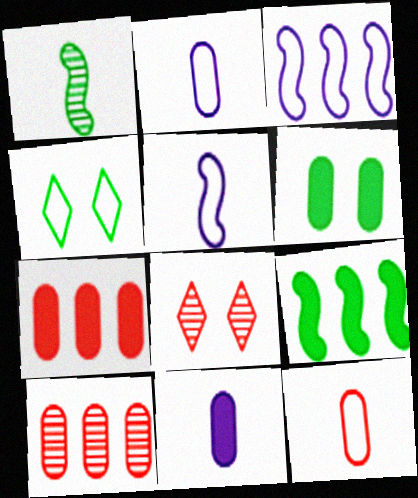[[2, 6, 10], 
[2, 8, 9], 
[3, 4, 12], 
[6, 7, 11]]